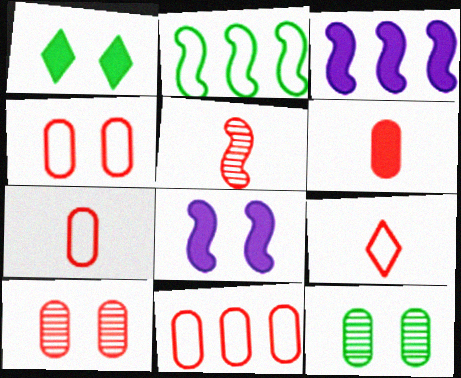[[1, 3, 6], 
[2, 5, 8], 
[3, 9, 12], 
[4, 7, 11], 
[5, 6, 9], 
[6, 10, 11]]